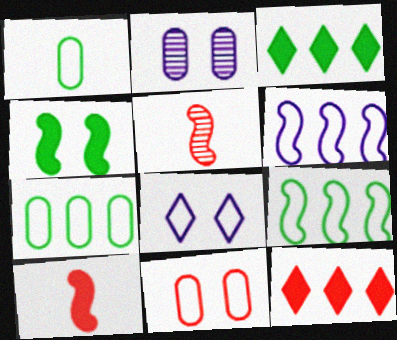[[4, 5, 6], 
[5, 11, 12]]